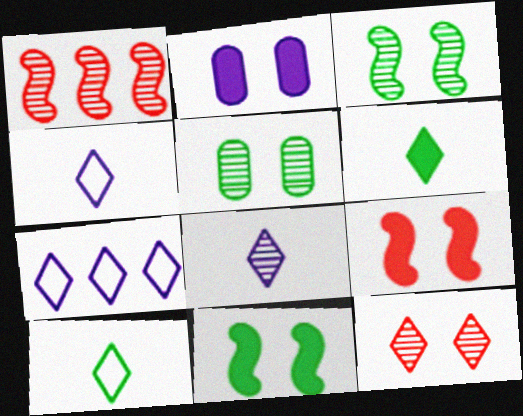[[1, 2, 10], 
[1, 5, 8], 
[6, 7, 12]]